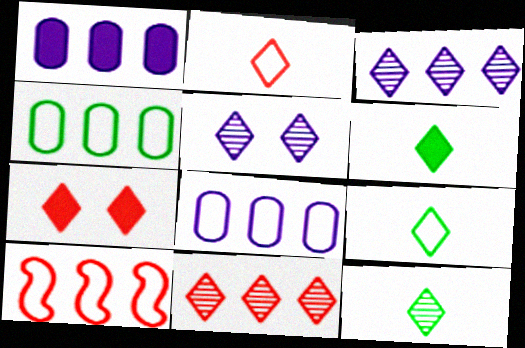[[2, 7, 11], 
[3, 7, 9], 
[5, 11, 12], 
[6, 9, 12]]